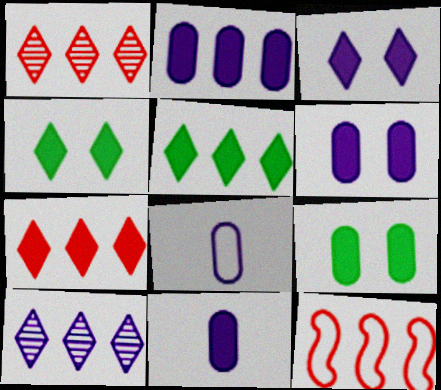[[2, 6, 11]]